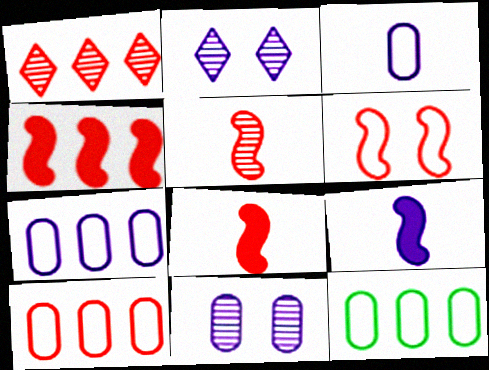[[1, 4, 10], 
[2, 7, 9], 
[2, 8, 12], 
[4, 5, 6], 
[7, 10, 12]]